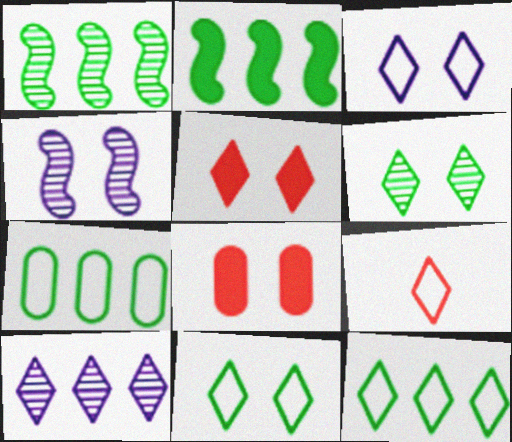[[3, 5, 6], 
[3, 9, 12], 
[4, 8, 11]]